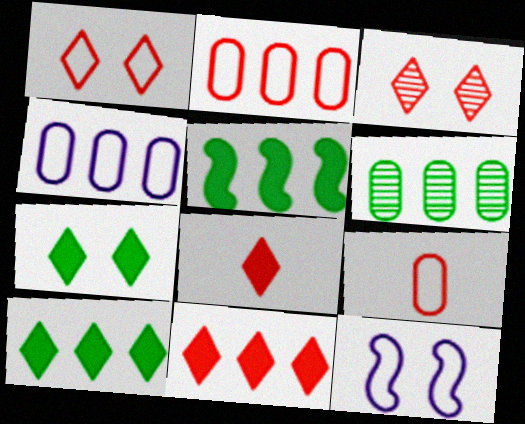[[6, 8, 12]]